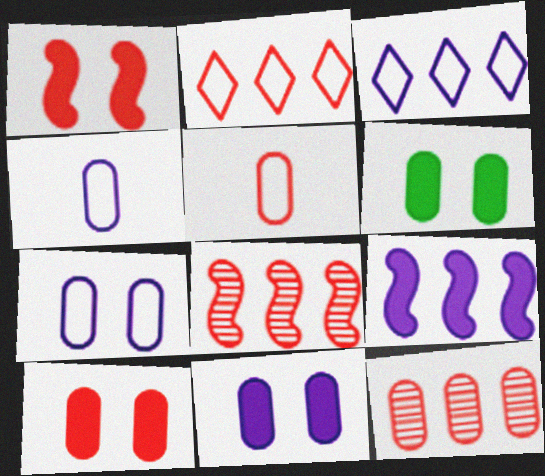[[4, 6, 12], 
[5, 10, 12], 
[6, 10, 11]]